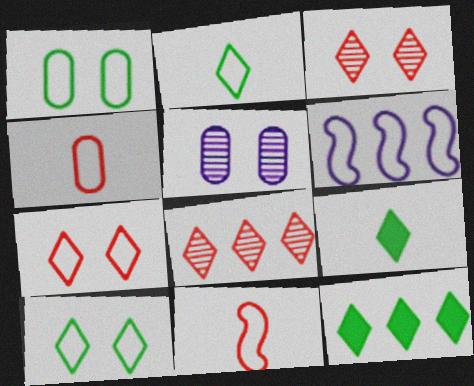[[4, 6, 10], 
[5, 11, 12]]